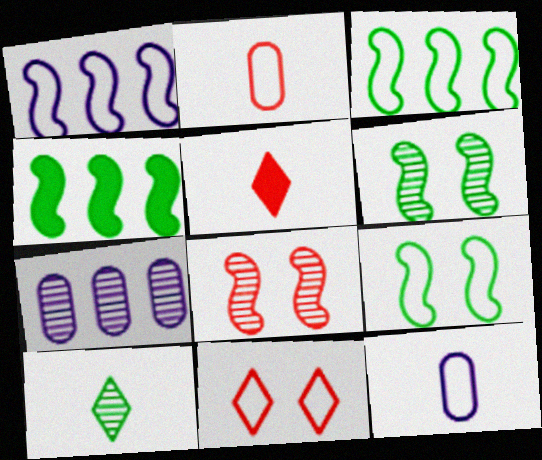[[3, 11, 12], 
[5, 7, 9], 
[7, 8, 10]]